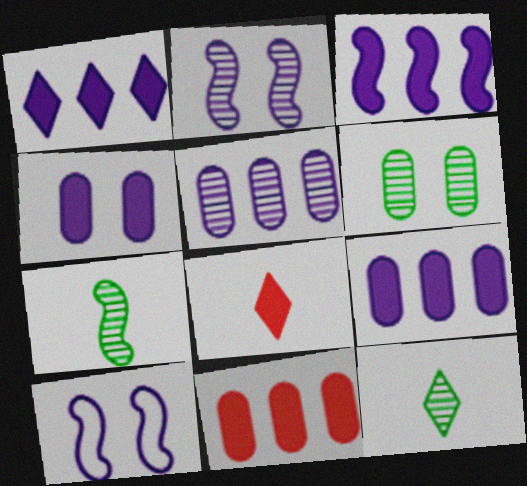[[1, 3, 9], 
[10, 11, 12]]